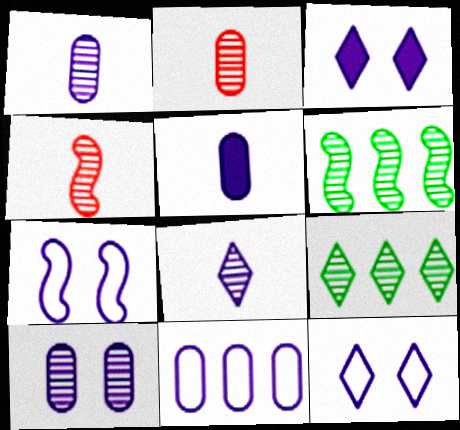[[3, 7, 10], 
[4, 9, 10], 
[5, 10, 11]]